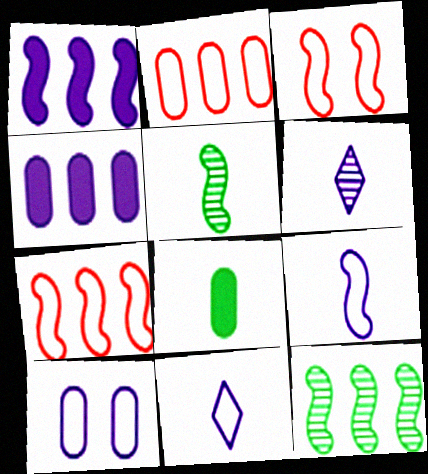[[1, 3, 5], 
[1, 6, 10], 
[1, 7, 12]]